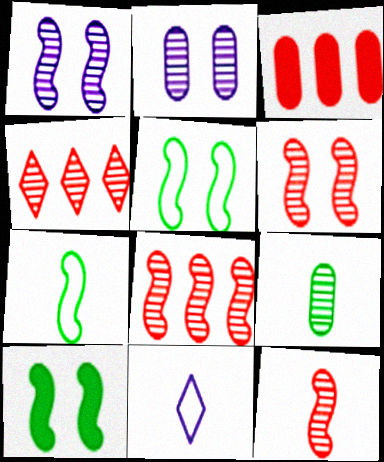[[1, 4, 9], 
[6, 8, 12]]